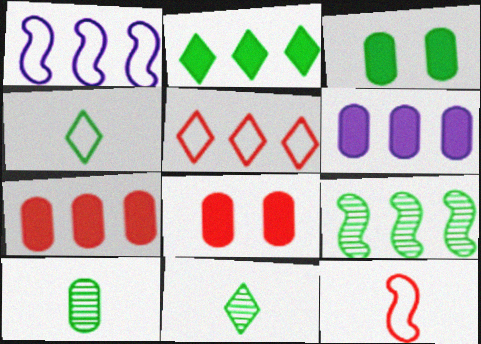[[1, 8, 11], 
[3, 4, 9], 
[5, 6, 9]]